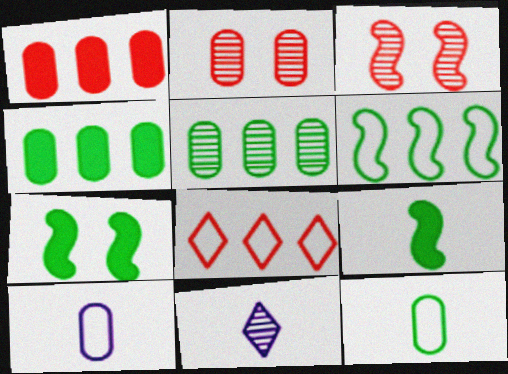[[2, 4, 10], 
[3, 5, 11]]